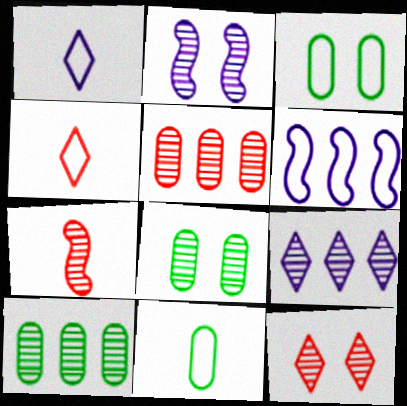[[2, 8, 12], 
[3, 4, 6], 
[5, 7, 12], 
[7, 8, 9]]